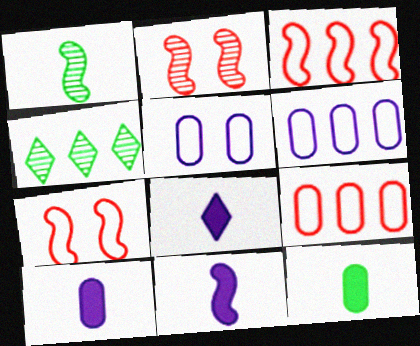[[4, 7, 10], 
[8, 10, 11]]